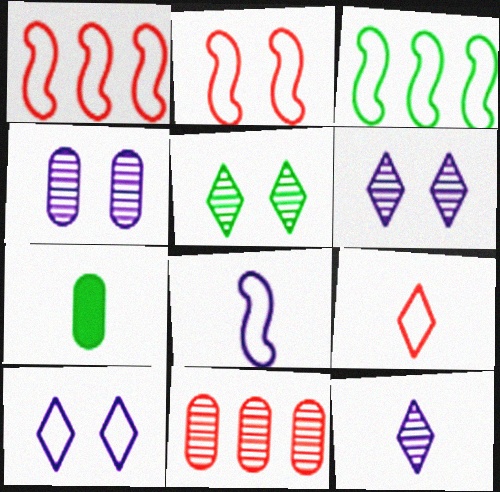[[1, 6, 7], 
[2, 3, 8], 
[3, 5, 7]]